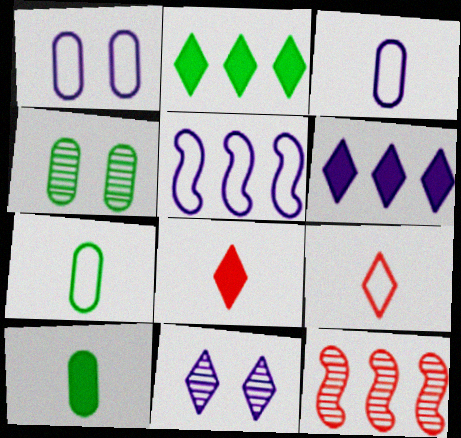[[2, 9, 11], 
[4, 5, 8]]